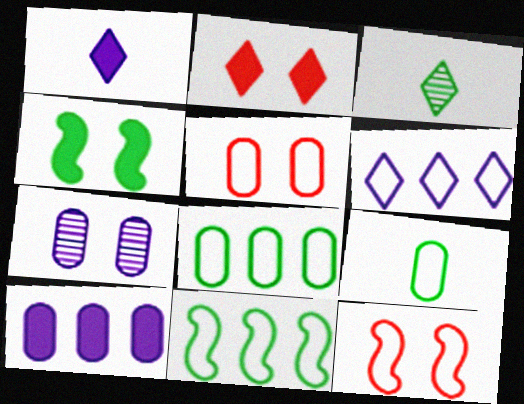[[2, 3, 6], 
[3, 4, 8], 
[3, 10, 12], 
[6, 9, 12]]